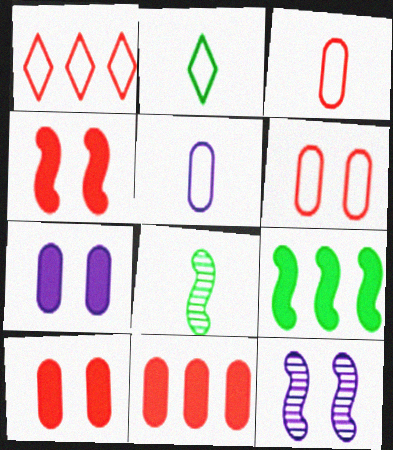[[1, 7, 8], 
[2, 11, 12]]